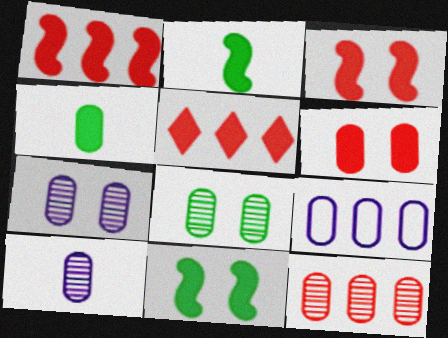[[8, 10, 12]]